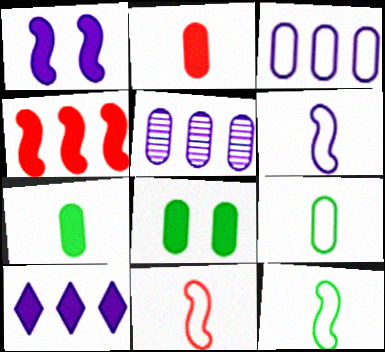[[6, 11, 12]]